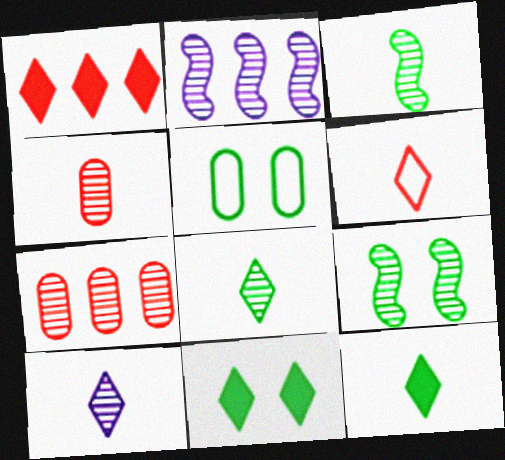[[3, 4, 10], 
[5, 9, 11], 
[6, 10, 12], 
[7, 9, 10]]